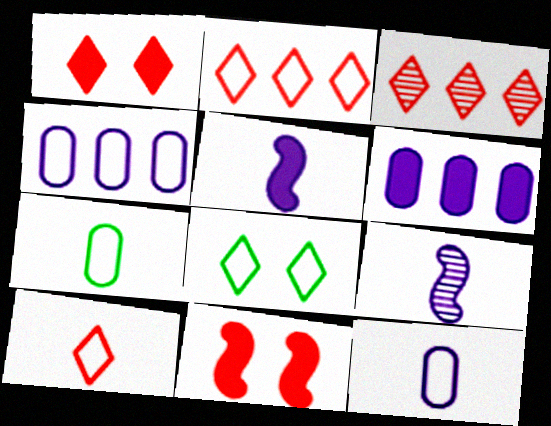[[1, 3, 10]]